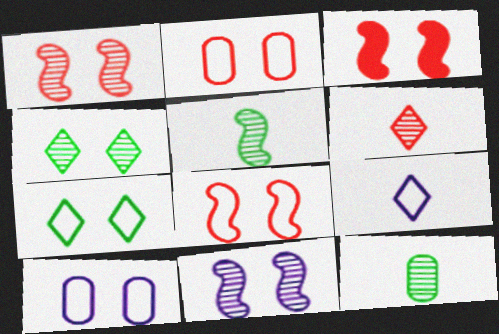[[1, 3, 8], 
[3, 4, 10], 
[7, 8, 10]]